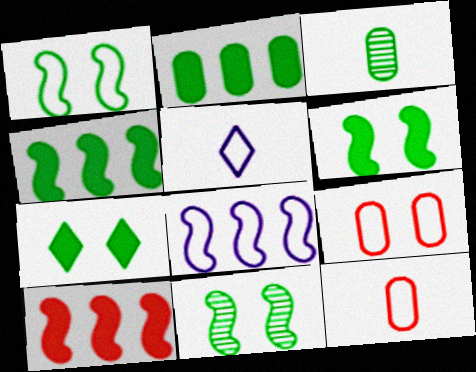[[1, 6, 11]]